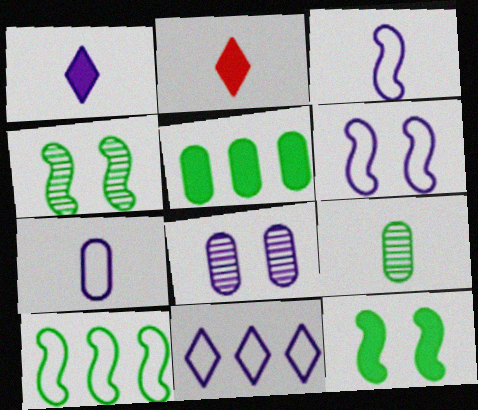[[2, 3, 9], 
[2, 8, 10], 
[6, 7, 11]]